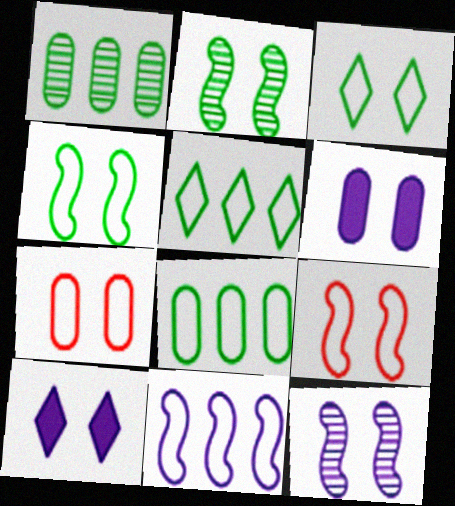[[2, 7, 10]]